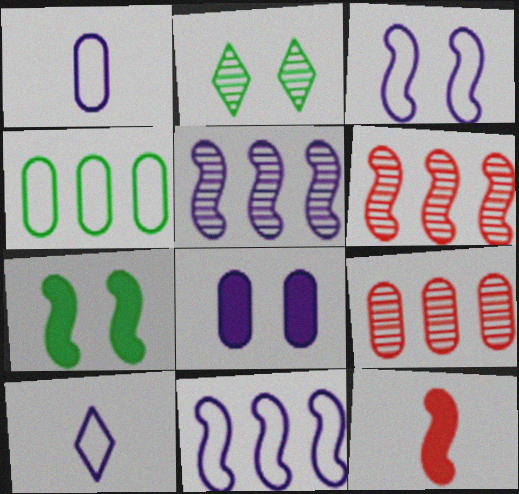[[5, 8, 10], 
[7, 9, 10]]